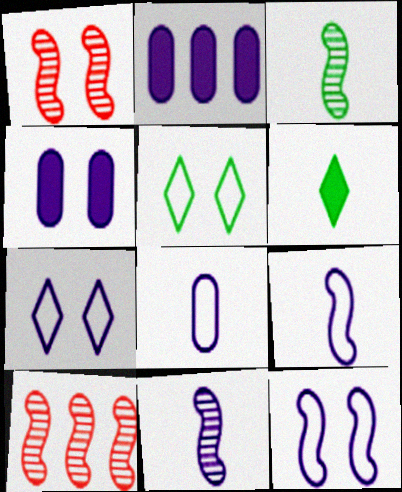[[1, 4, 5], 
[2, 7, 11]]